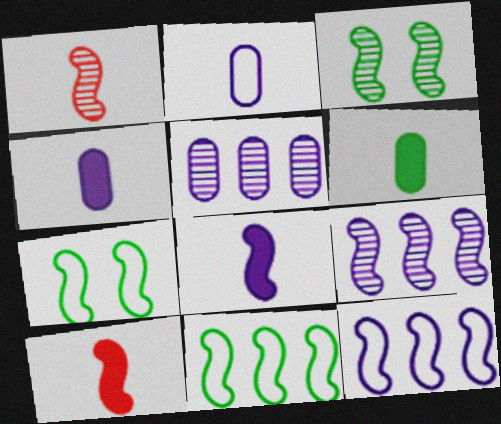[[1, 3, 9], 
[3, 10, 12], 
[7, 9, 10]]